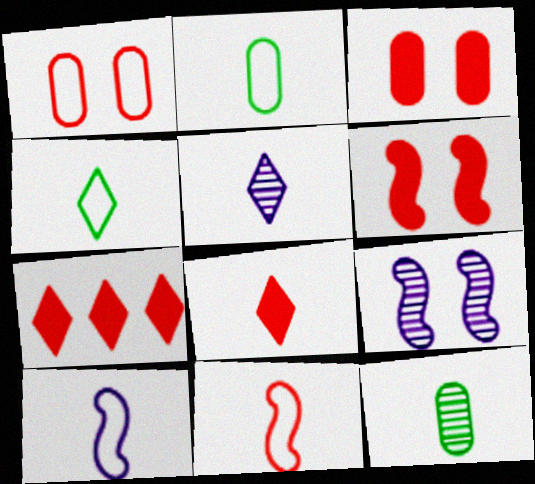[[2, 7, 9], 
[4, 5, 8], 
[8, 10, 12]]